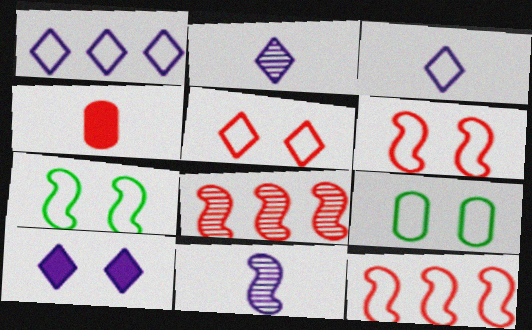[[1, 2, 10], 
[3, 9, 12], 
[4, 5, 8]]